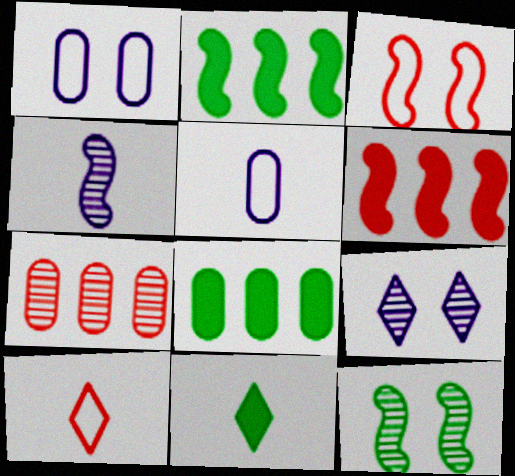[[2, 3, 4]]